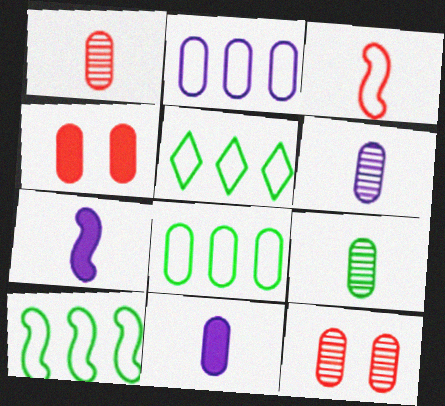[[1, 6, 9], 
[2, 4, 9], 
[4, 6, 8], 
[5, 7, 12], 
[5, 8, 10], 
[8, 11, 12]]